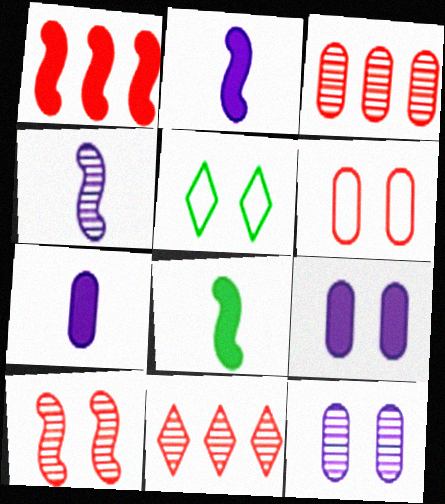[[2, 3, 5], 
[5, 9, 10]]